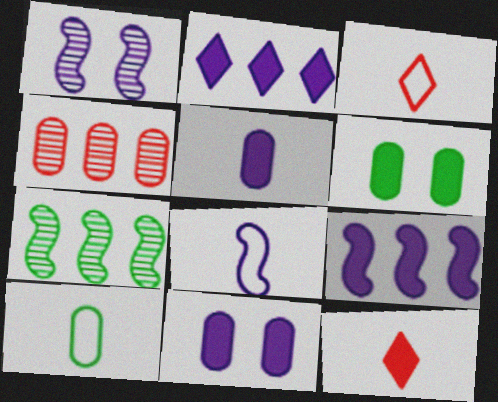[[1, 8, 9], 
[3, 7, 11], 
[3, 8, 10], 
[4, 10, 11], 
[6, 9, 12]]